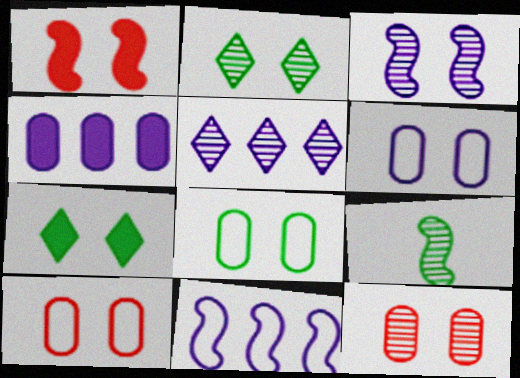[[1, 2, 6], 
[1, 9, 11], 
[2, 3, 12], 
[3, 7, 10], 
[4, 5, 11], 
[5, 9, 12], 
[6, 8, 10]]